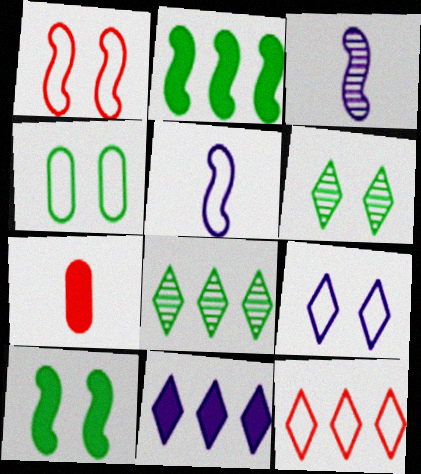[[1, 2, 3], 
[1, 4, 9], 
[4, 5, 12], 
[4, 6, 10], 
[7, 10, 11], 
[8, 11, 12]]